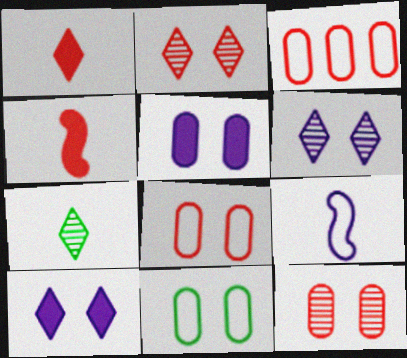[[2, 3, 4], 
[5, 11, 12]]